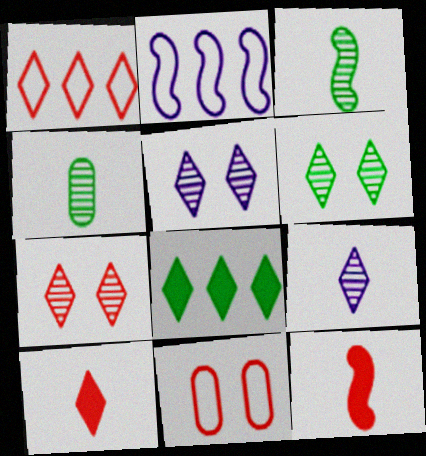[[1, 7, 10], 
[5, 6, 7]]